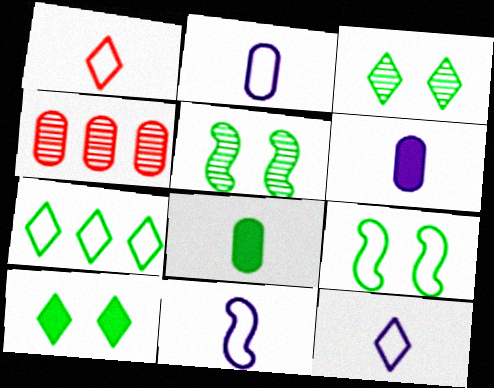[[2, 11, 12], 
[4, 10, 11], 
[5, 7, 8]]